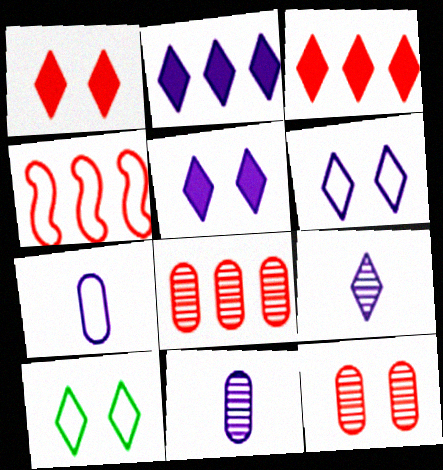[[2, 6, 9], 
[3, 4, 8], 
[3, 9, 10], 
[4, 7, 10]]